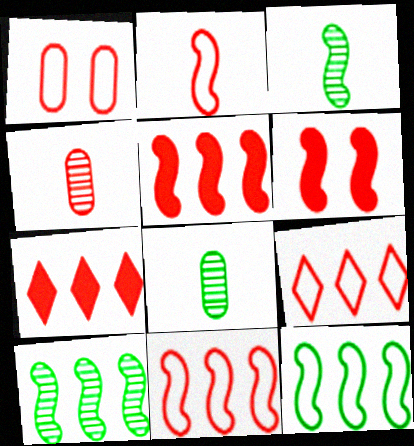[[1, 2, 9], 
[4, 6, 9]]